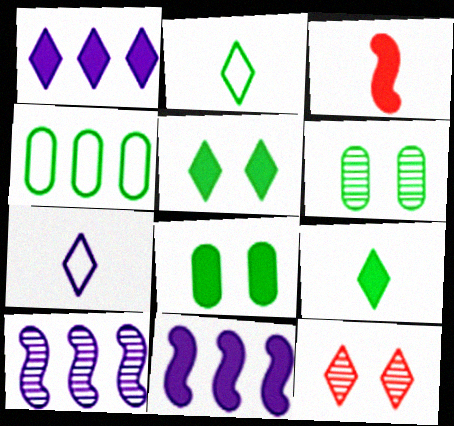[[1, 2, 12], 
[1, 3, 8]]